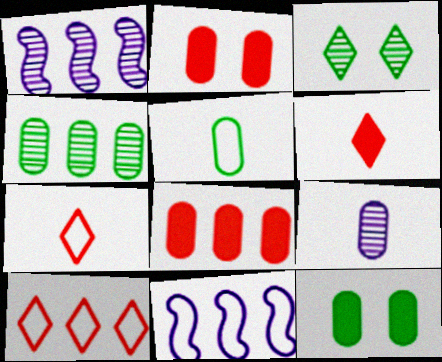[[1, 7, 12], 
[4, 5, 12]]